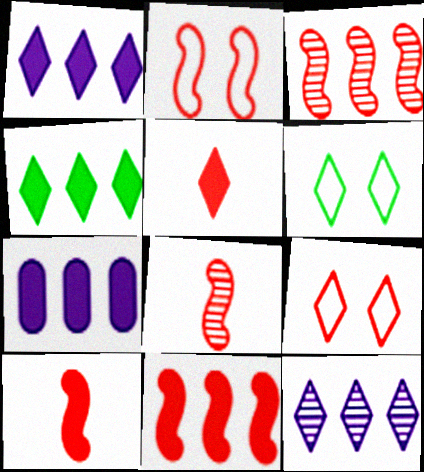[[2, 3, 10], 
[2, 8, 11], 
[4, 7, 11], 
[5, 6, 12], 
[6, 7, 8]]